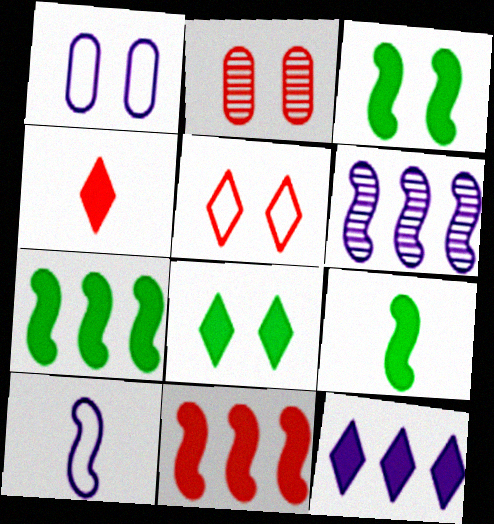[[3, 7, 9], 
[4, 8, 12]]